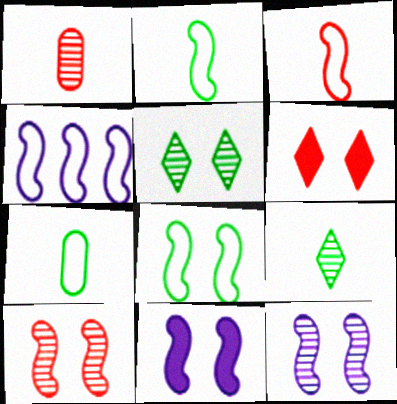[[3, 4, 8], 
[8, 10, 11]]